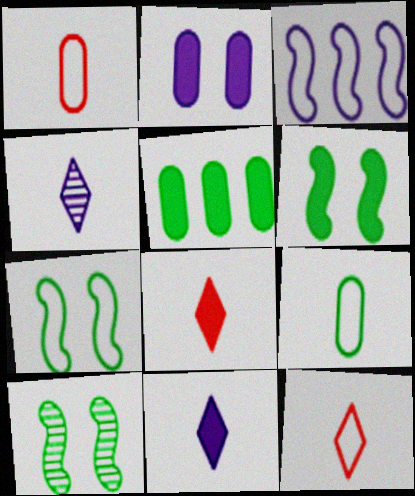[[2, 3, 4], 
[6, 7, 10]]